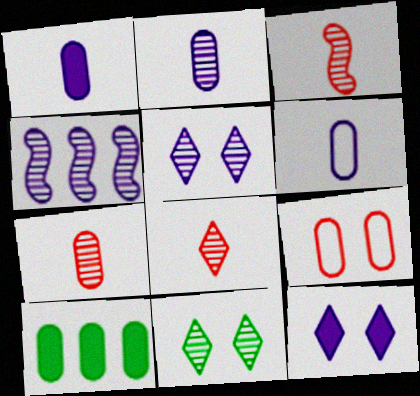[[1, 2, 6], 
[2, 4, 5], 
[2, 9, 10], 
[3, 7, 8], 
[4, 6, 12], 
[4, 7, 11]]